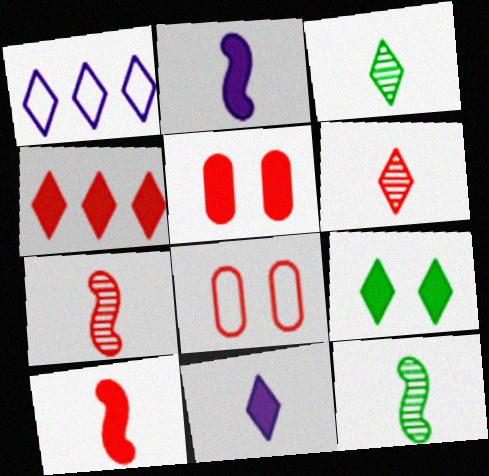[[1, 5, 12], 
[1, 6, 9], 
[4, 5, 10], 
[4, 7, 8], 
[4, 9, 11]]